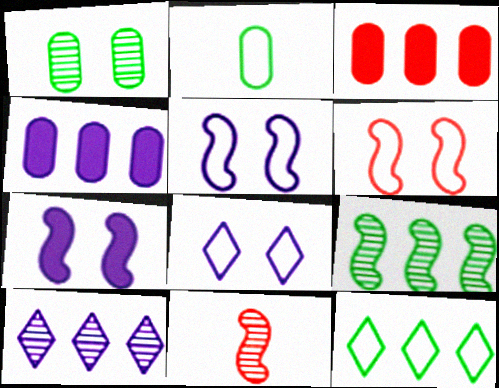[[1, 10, 11]]